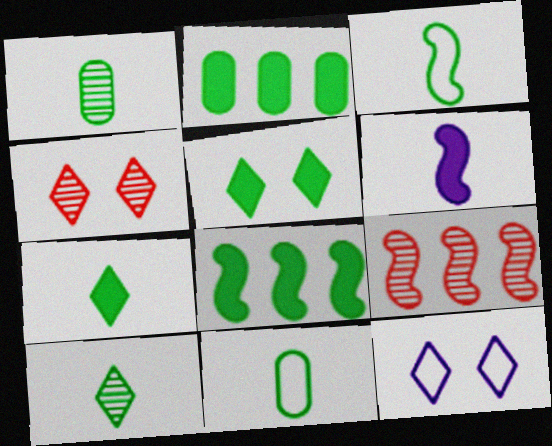[[1, 3, 7], 
[4, 5, 12]]